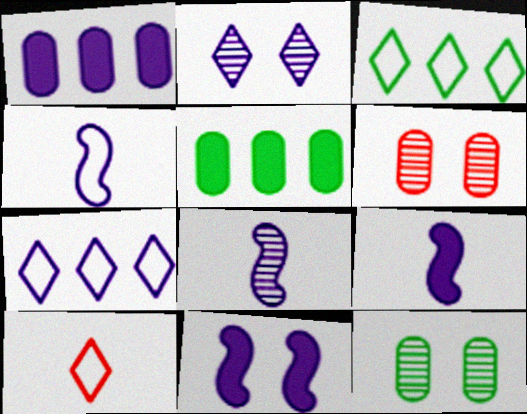[[1, 2, 4], 
[3, 6, 9], 
[4, 8, 9]]